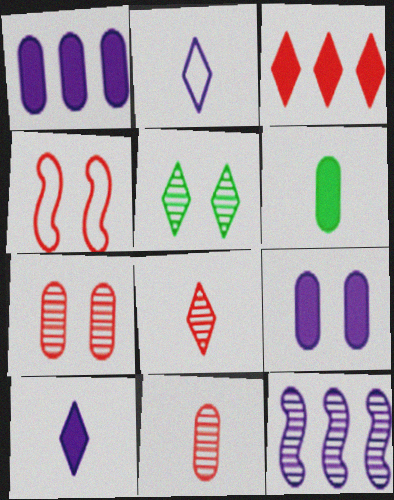[[2, 3, 5], 
[2, 9, 12], 
[3, 4, 11], 
[4, 5, 9], 
[5, 11, 12]]